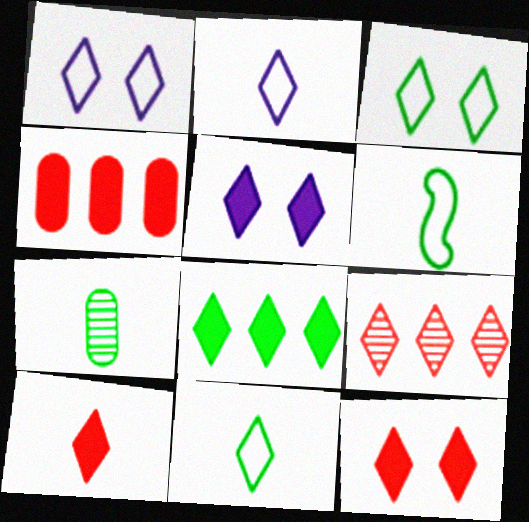[[5, 8, 10], 
[5, 9, 11]]